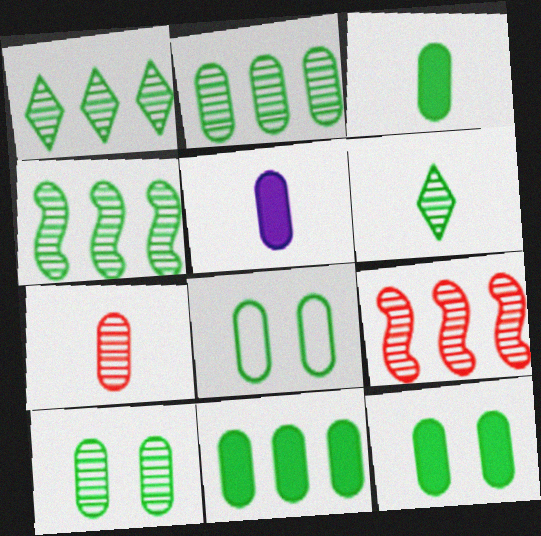[[1, 2, 4], 
[2, 3, 8], 
[3, 11, 12], 
[4, 6, 10], 
[8, 10, 12]]